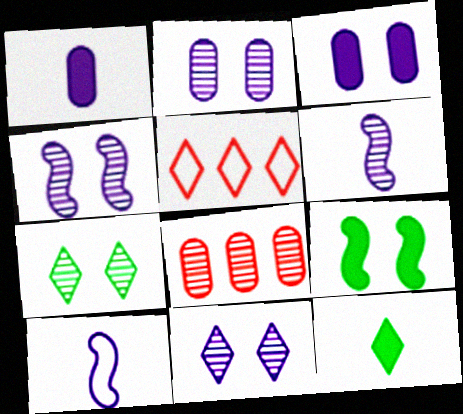[[2, 4, 11], 
[5, 11, 12], 
[6, 7, 8]]